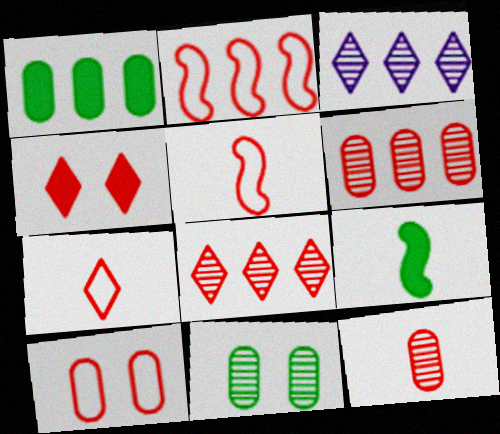[[1, 2, 3], 
[2, 4, 12], 
[2, 7, 10], 
[3, 9, 10], 
[4, 5, 6], 
[4, 7, 8]]